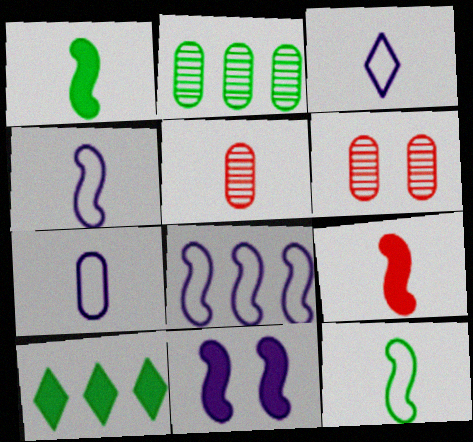[[1, 3, 5], 
[3, 4, 7], 
[4, 6, 10]]